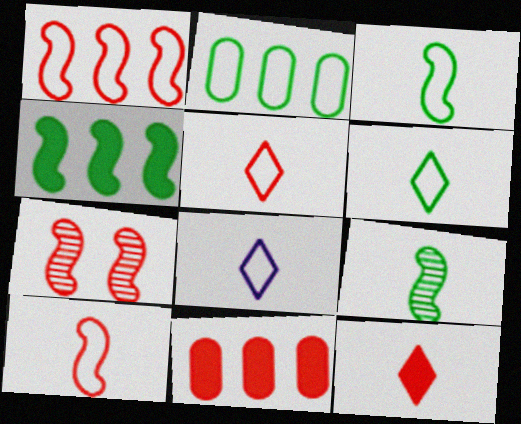[[5, 6, 8], 
[5, 7, 11]]